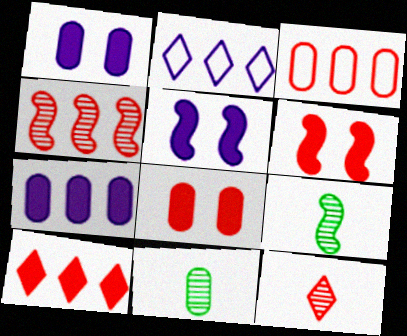[[1, 3, 11], 
[2, 6, 11], 
[2, 8, 9], 
[3, 4, 10], 
[3, 6, 12]]